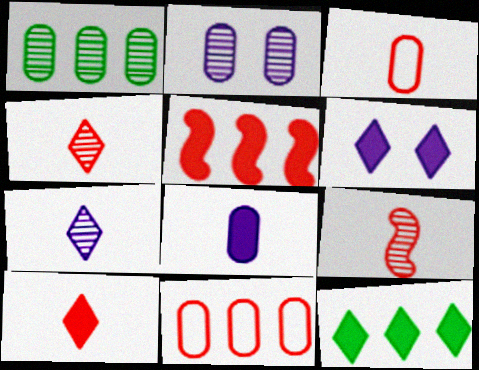[[3, 9, 10], 
[6, 10, 12]]